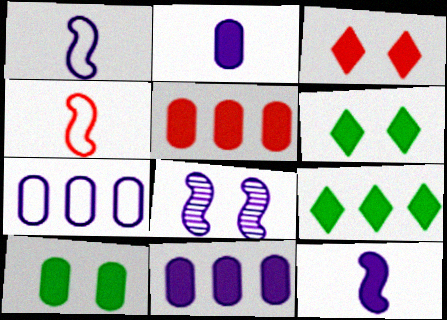[[2, 5, 10], 
[5, 6, 12]]